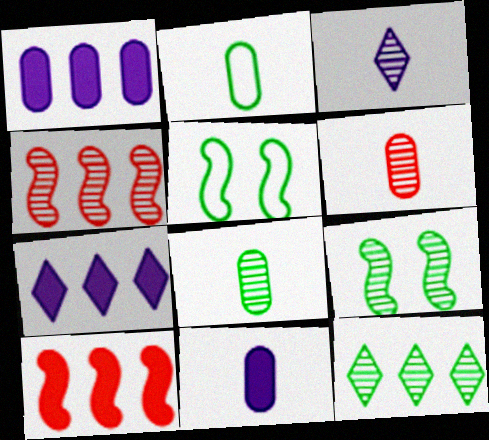[[2, 6, 11], 
[5, 6, 7], 
[8, 9, 12]]